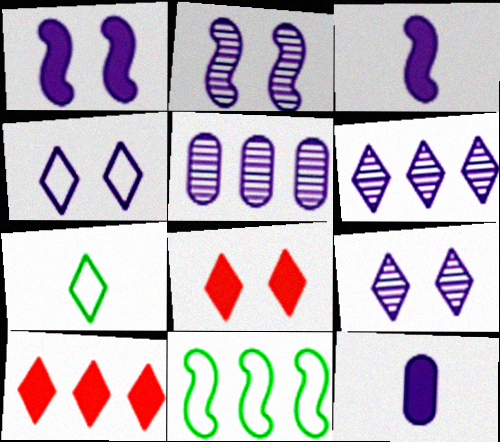[[3, 4, 5], 
[5, 10, 11], 
[6, 7, 8], 
[7, 9, 10]]